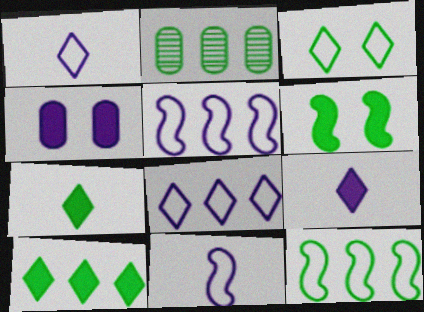[[2, 10, 12]]